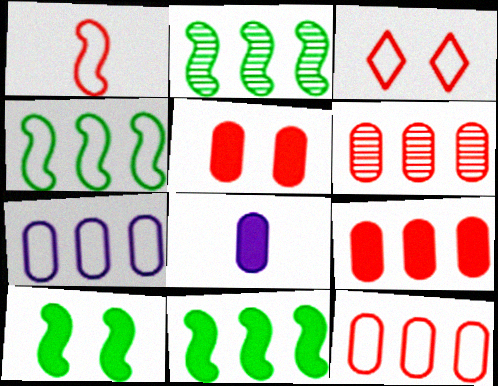[[1, 3, 12], 
[2, 3, 8], 
[2, 4, 11], 
[6, 9, 12]]